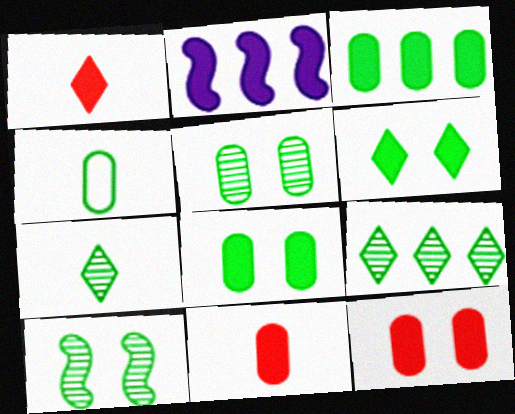[[1, 2, 8], 
[2, 6, 11], 
[3, 4, 5]]